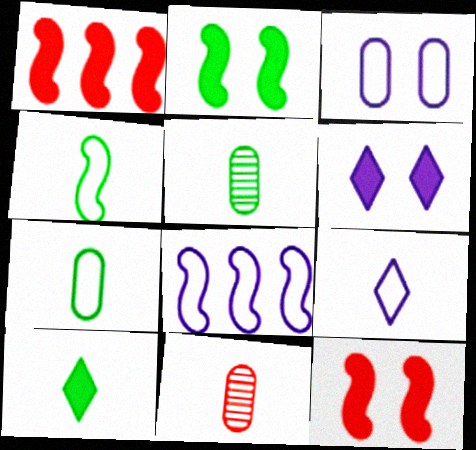[[3, 8, 9], 
[4, 5, 10]]